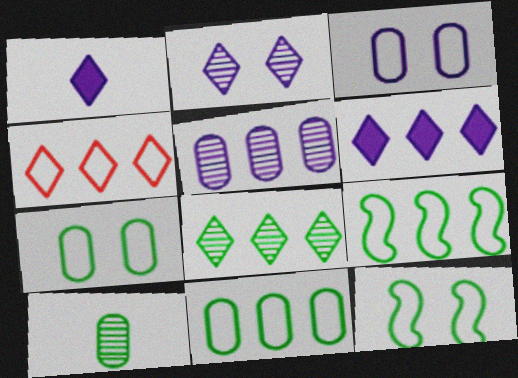[[4, 6, 8]]